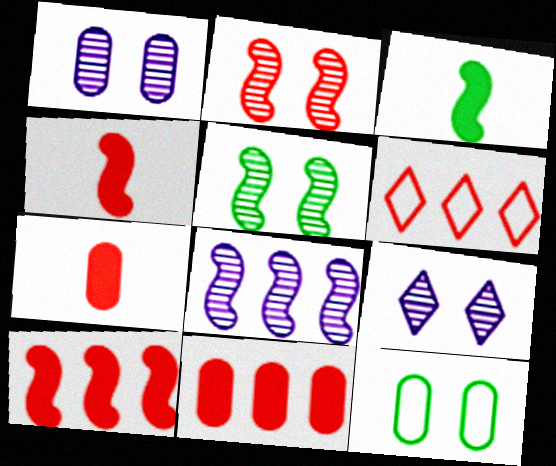[[1, 3, 6], 
[2, 6, 7]]